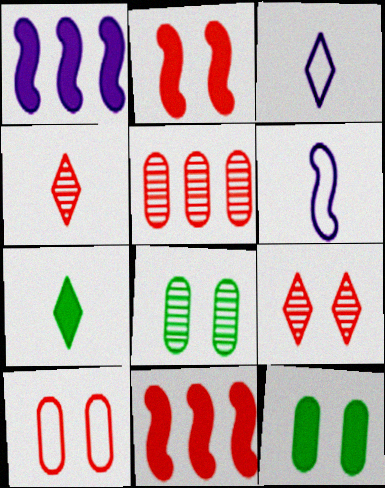[[2, 9, 10], 
[3, 4, 7], 
[3, 8, 11], 
[4, 10, 11]]